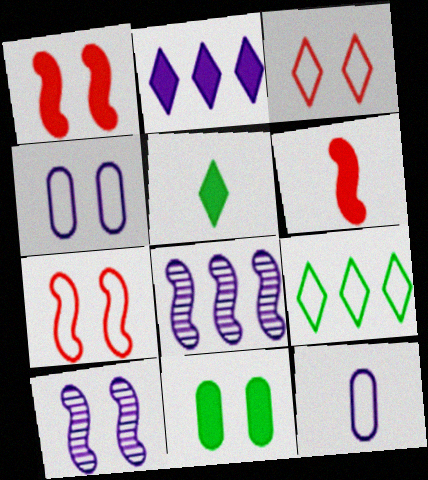[[2, 6, 11], 
[2, 10, 12], 
[3, 10, 11], 
[7, 9, 12]]